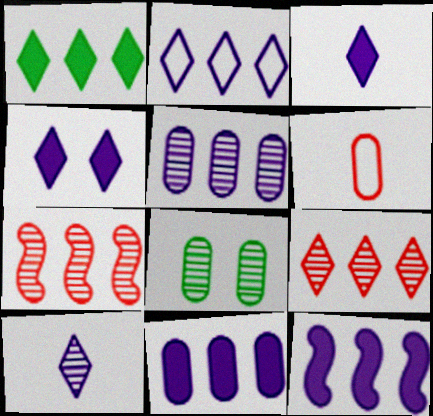[[1, 2, 9], 
[2, 4, 10], 
[2, 5, 12], 
[6, 8, 11], 
[7, 8, 10]]